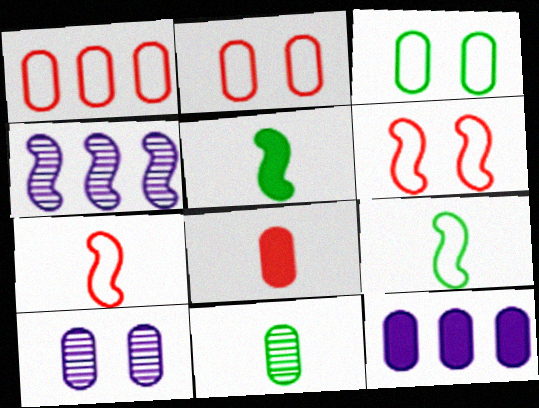[[2, 11, 12], 
[4, 5, 6]]